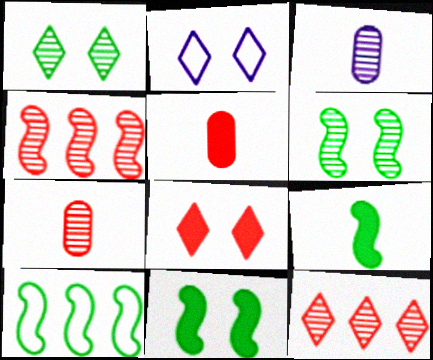[[1, 2, 8], 
[1, 3, 4], 
[3, 6, 12], 
[3, 8, 10], 
[6, 9, 10]]